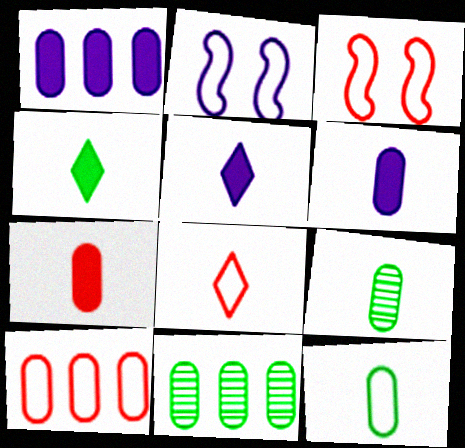[[1, 10, 11], 
[3, 5, 11], 
[3, 8, 10]]